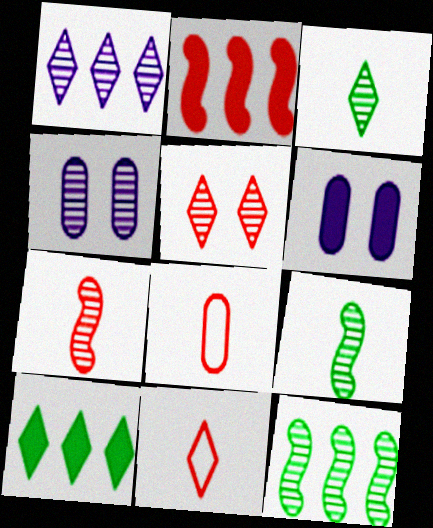[[1, 3, 5], 
[2, 5, 8], 
[6, 11, 12]]